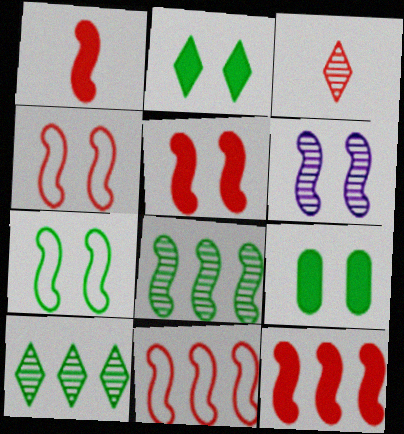[[1, 5, 12], 
[5, 6, 7]]